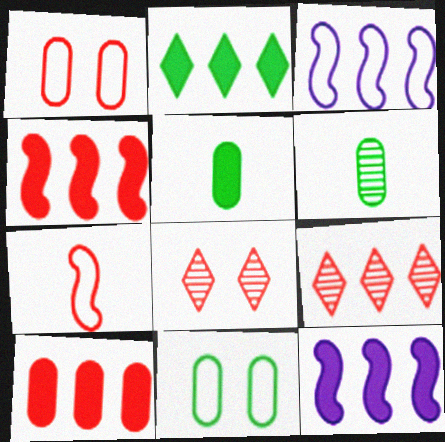[[2, 10, 12], 
[3, 5, 8], 
[7, 8, 10]]